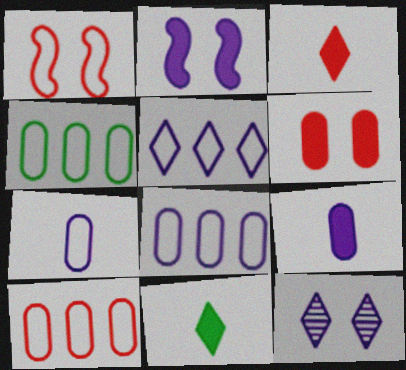[[4, 8, 10]]